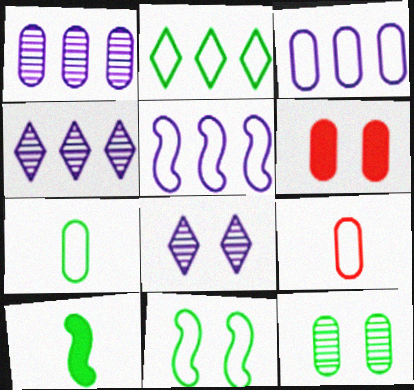[[1, 6, 7], 
[2, 7, 11], 
[2, 10, 12], 
[6, 8, 11]]